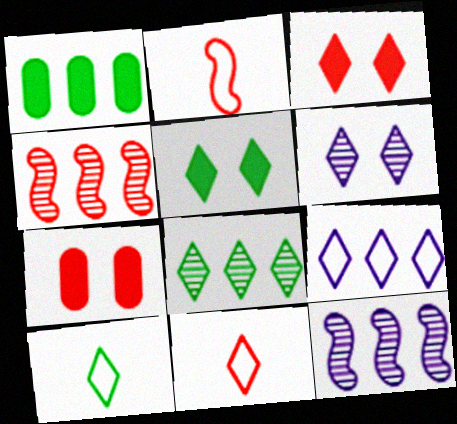[[1, 2, 6], 
[1, 4, 9], 
[4, 7, 11], 
[5, 8, 10], 
[7, 10, 12]]